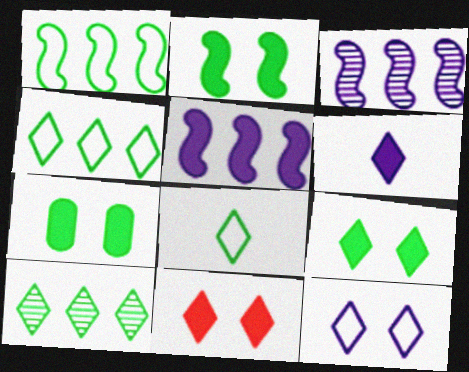[[2, 7, 9], 
[8, 9, 10]]